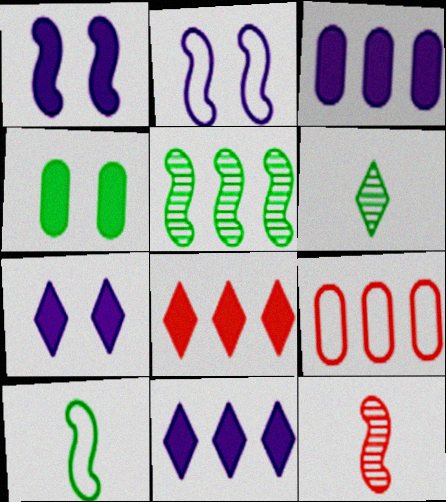[[1, 6, 9], 
[5, 9, 11]]